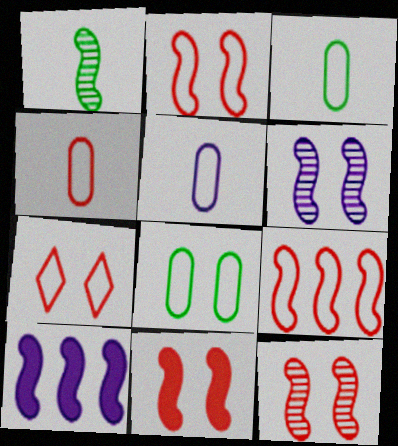[[1, 2, 10], 
[2, 11, 12], 
[3, 4, 5], 
[4, 7, 9]]